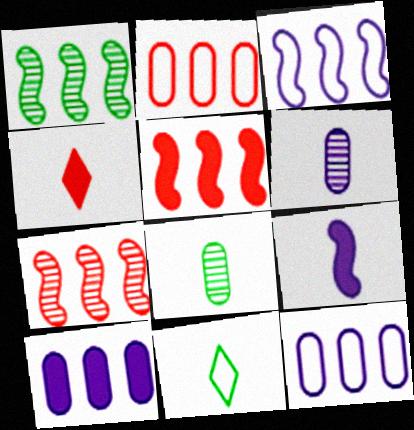[[1, 3, 5]]